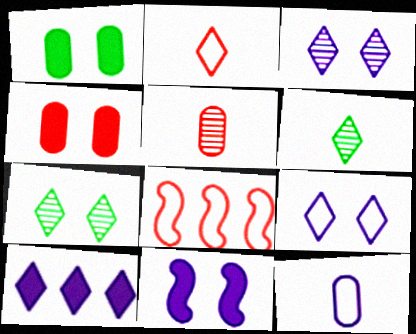[[2, 7, 10]]